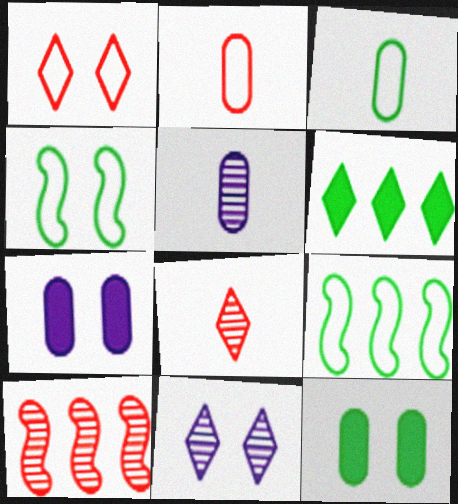[[7, 8, 9]]